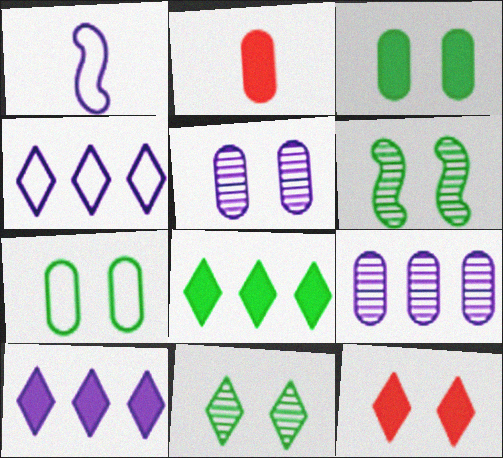[[1, 5, 10], 
[2, 4, 6], 
[2, 7, 9]]